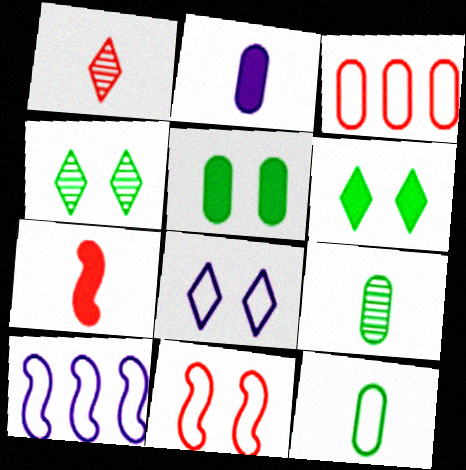[[1, 5, 10]]